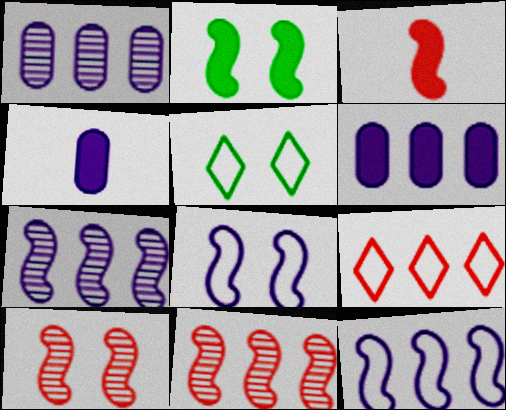[[1, 3, 5], 
[2, 8, 10], 
[4, 5, 11]]